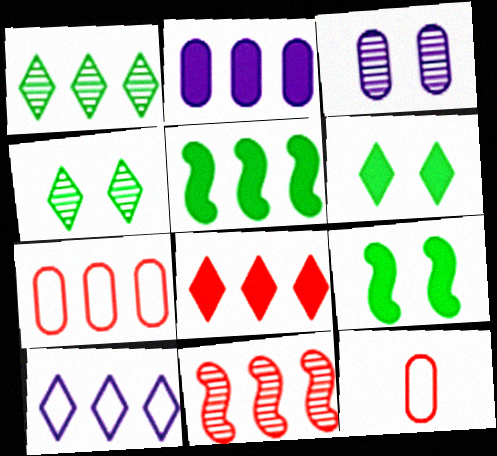[[1, 8, 10], 
[2, 5, 8], 
[7, 8, 11]]